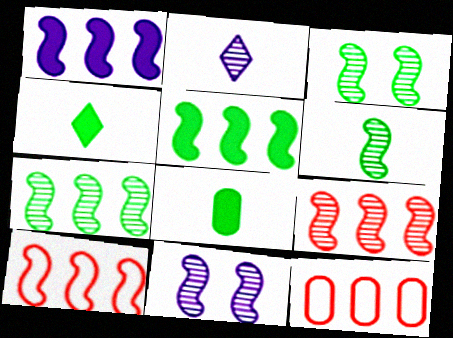[[1, 7, 10], 
[3, 6, 7], 
[4, 11, 12], 
[6, 9, 11]]